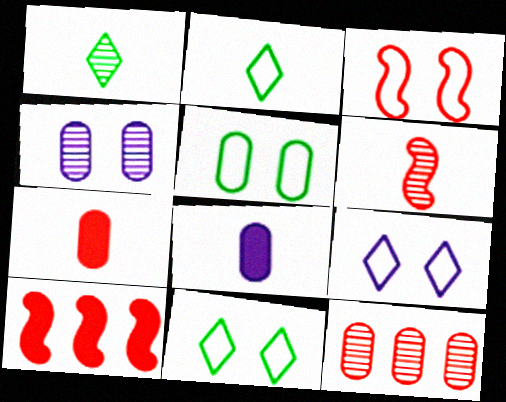[[2, 4, 10], 
[2, 6, 8], 
[3, 5, 9], 
[3, 6, 10], 
[5, 8, 12]]